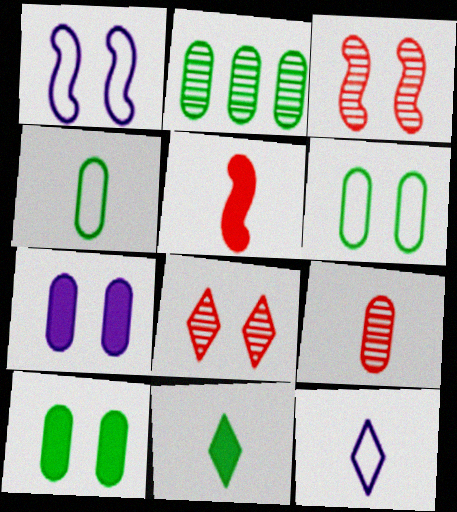[[1, 8, 10], 
[2, 4, 10]]